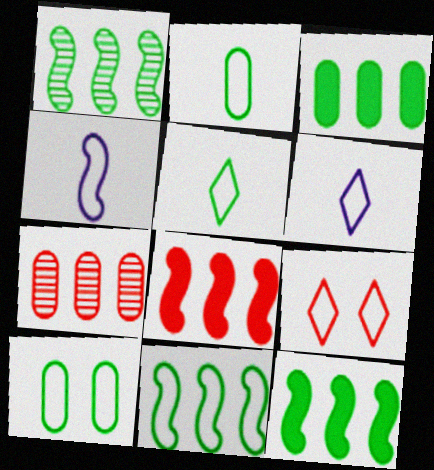[[1, 11, 12], 
[5, 10, 11]]